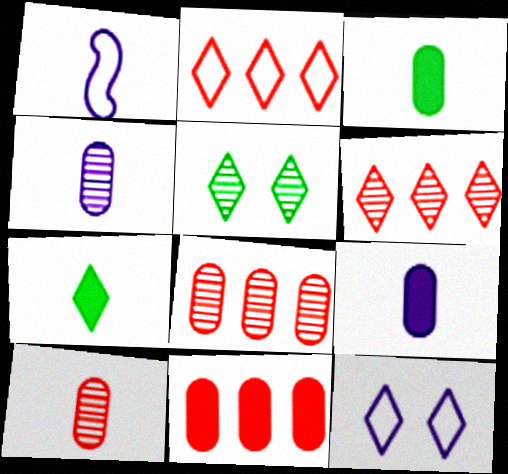[[1, 5, 11], 
[1, 7, 10], 
[6, 7, 12]]